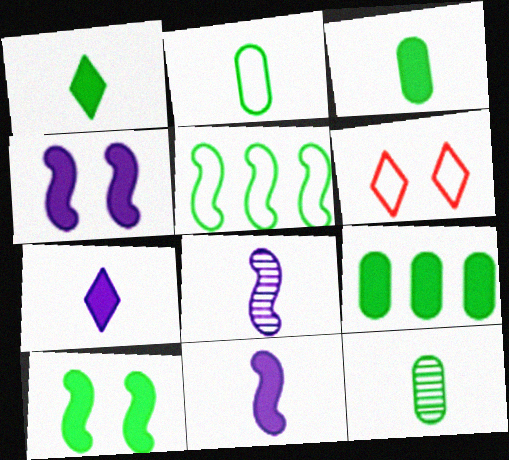[[1, 9, 10], 
[2, 3, 12], 
[6, 8, 9]]